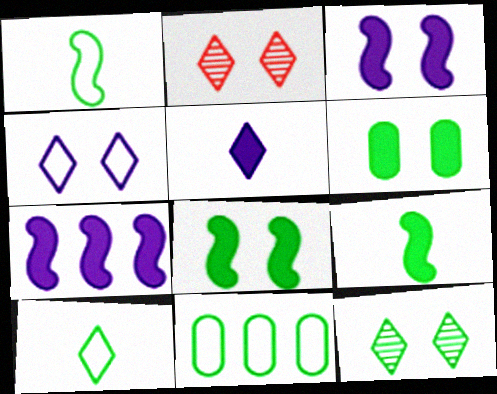[[9, 11, 12]]